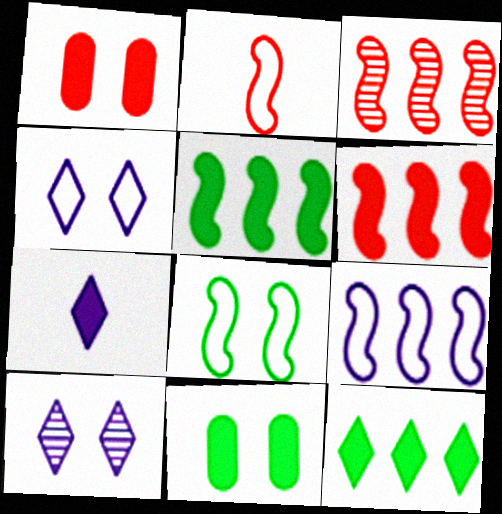[[1, 5, 7], 
[1, 8, 10], 
[2, 8, 9], 
[3, 5, 9], 
[6, 7, 11]]